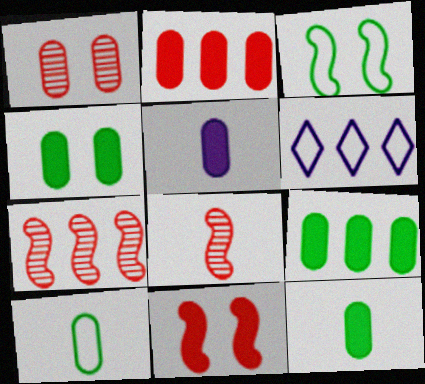[[2, 4, 5], 
[4, 6, 8], 
[4, 9, 12], 
[6, 7, 9]]